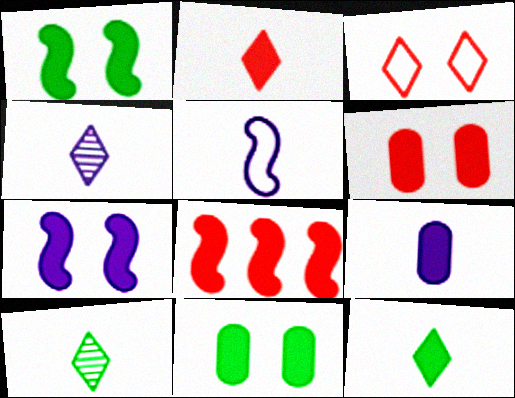[[2, 6, 8], 
[4, 5, 9]]